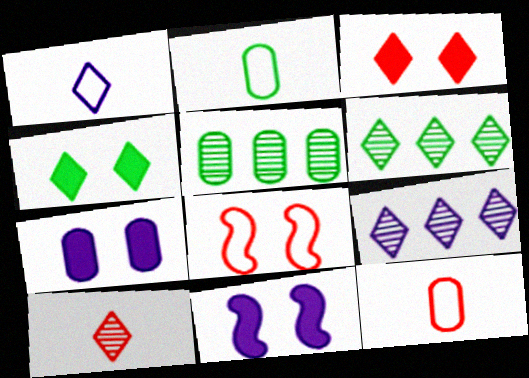[[1, 3, 6], 
[5, 7, 12], 
[6, 11, 12]]